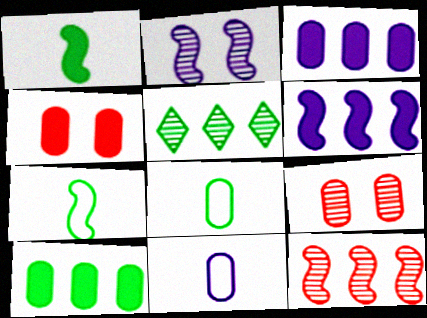[[3, 8, 9], 
[9, 10, 11]]